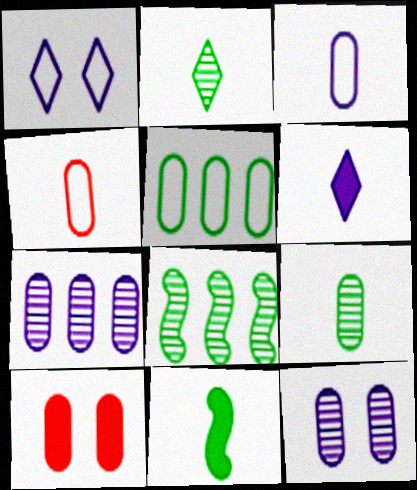[]